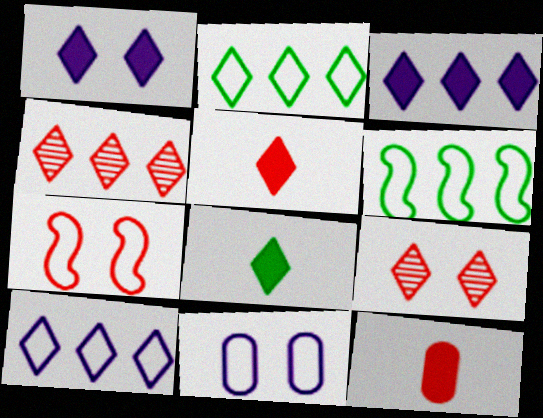[[2, 3, 4], 
[4, 7, 12], 
[8, 9, 10]]